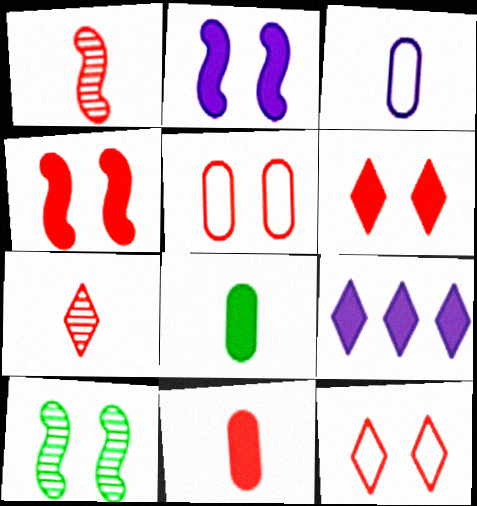[[4, 8, 9]]